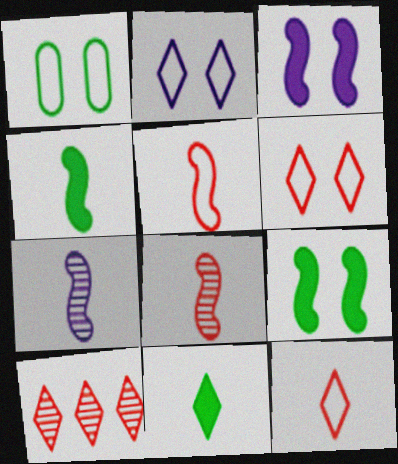[[2, 10, 11], 
[4, 5, 7]]